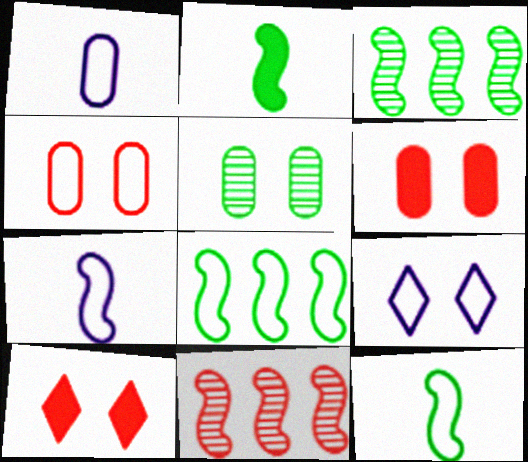[[1, 3, 10]]